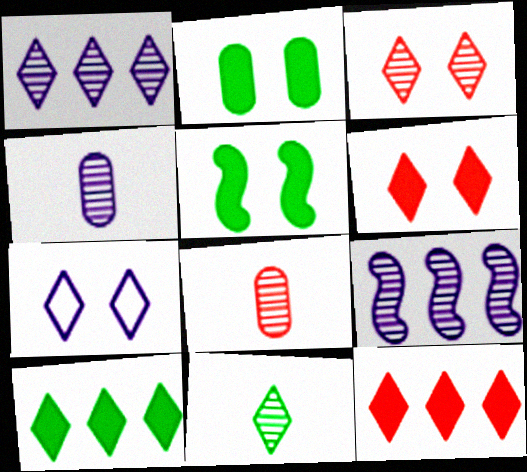[[1, 3, 11], 
[7, 11, 12]]